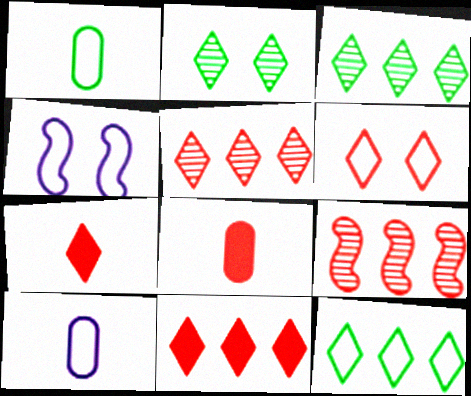[[3, 4, 8], 
[5, 6, 7], 
[6, 8, 9]]